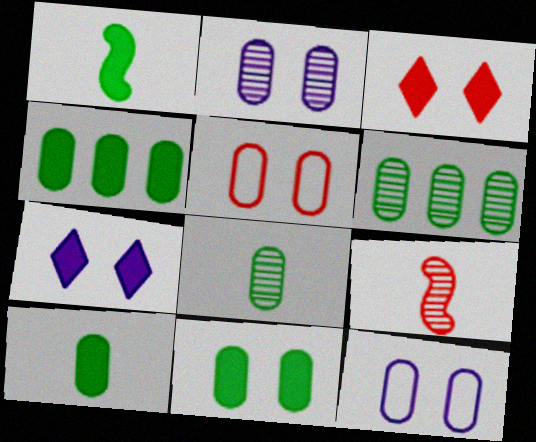[[2, 5, 11], 
[4, 10, 11]]